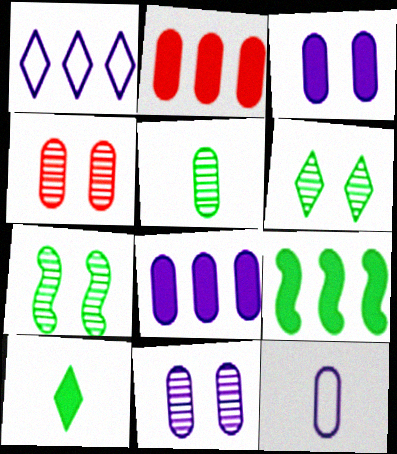[[8, 11, 12]]